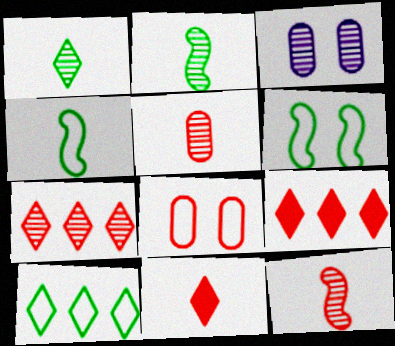[[2, 3, 7], 
[3, 4, 9], 
[8, 9, 12]]